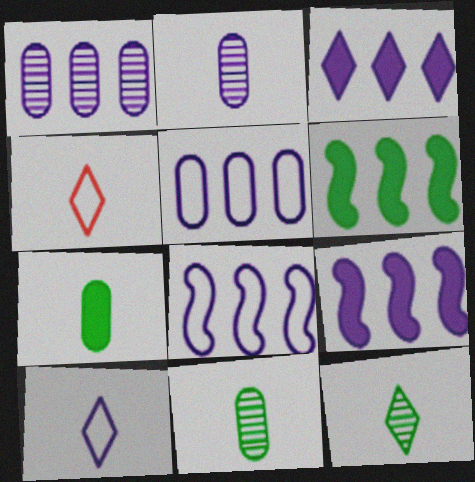[[1, 3, 8]]